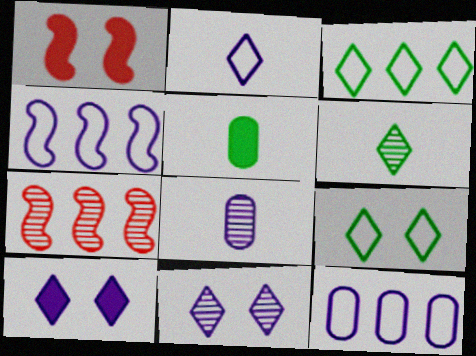[[1, 3, 8], 
[1, 6, 12], 
[4, 8, 10]]